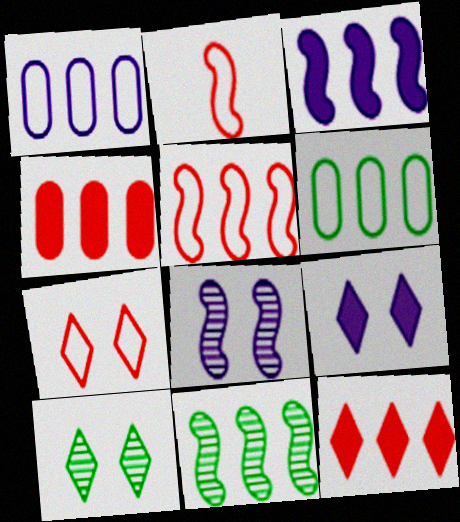[[1, 11, 12], 
[3, 5, 11], 
[7, 9, 10]]